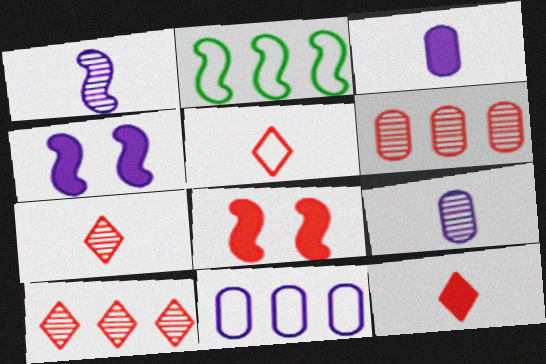[[1, 2, 8], 
[5, 6, 8], 
[5, 7, 12]]